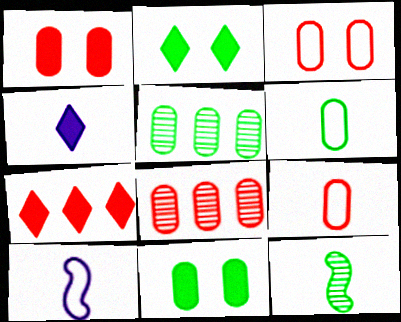[[1, 8, 9], 
[2, 4, 7], 
[2, 8, 10], 
[4, 9, 12], 
[5, 6, 11]]